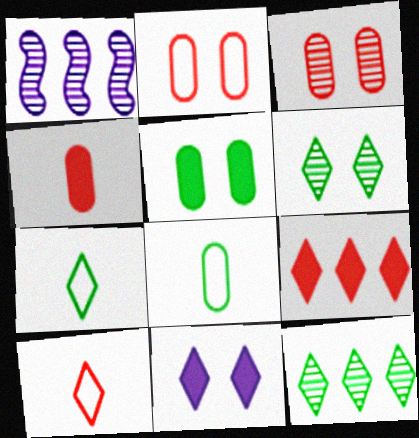[[1, 5, 10], 
[10, 11, 12]]